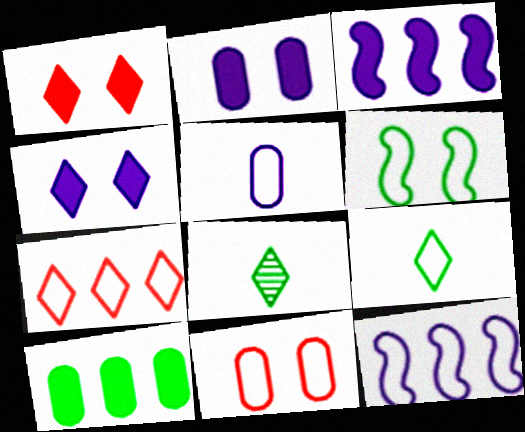[[3, 8, 11], 
[4, 7, 8], 
[5, 6, 7], 
[6, 8, 10], 
[9, 11, 12]]